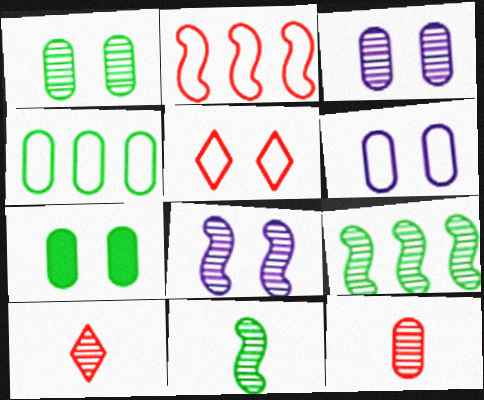[[3, 9, 10], 
[5, 7, 8]]